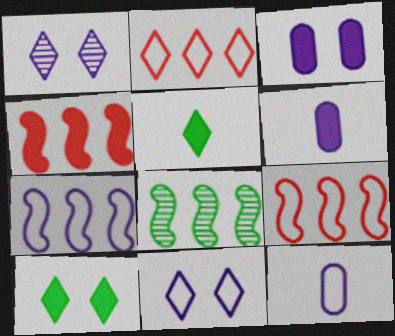[[1, 2, 5], 
[1, 6, 7], 
[3, 4, 5], 
[4, 6, 10], 
[4, 7, 8], 
[7, 11, 12]]